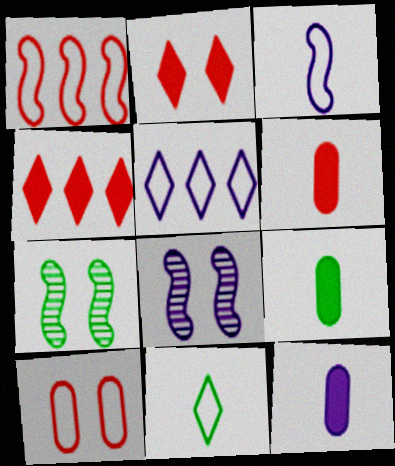[[5, 6, 7], 
[5, 8, 12], 
[6, 9, 12]]